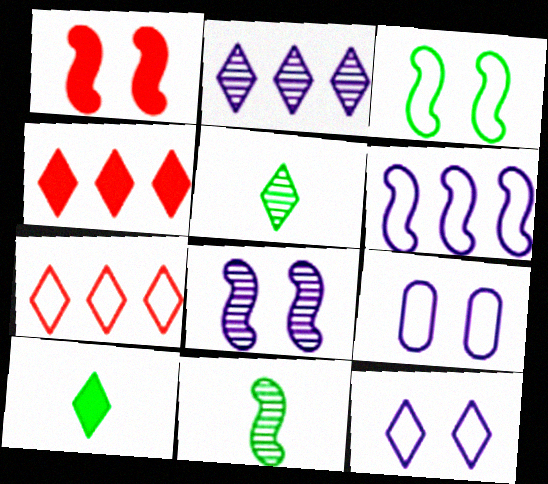[[1, 3, 8], 
[1, 6, 11], 
[4, 5, 12], 
[4, 9, 11]]